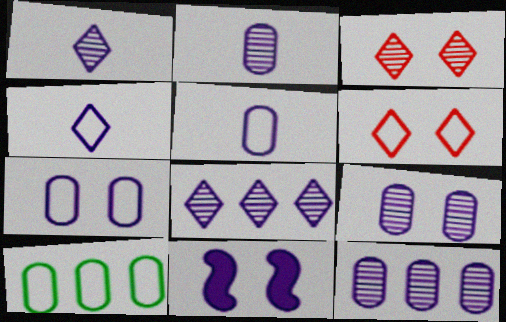[[2, 9, 12], 
[4, 11, 12], 
[5, 8, 11]]